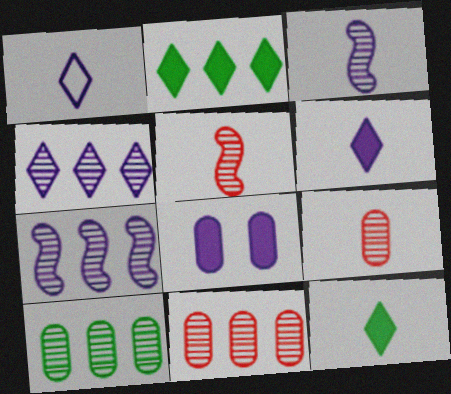[[1, 7, 8]]